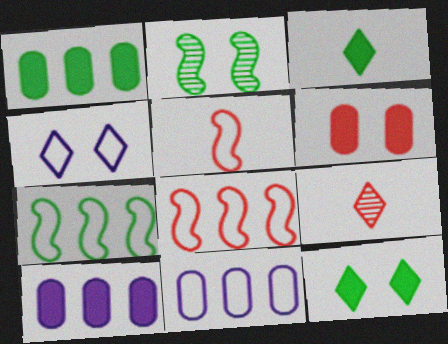[[2, 4, 6], 
[6, 8, 9]]